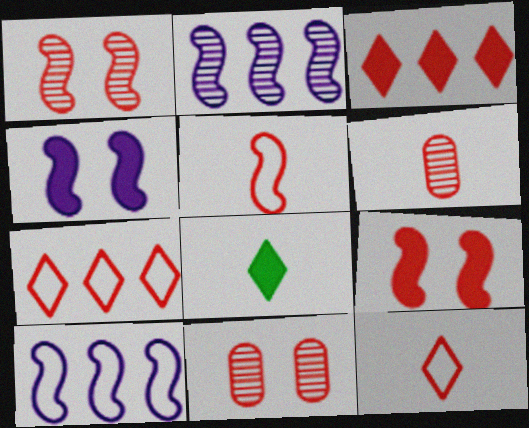[[3, 5, 11], 
[6, 7, 9], 
[8, 10, 11]]